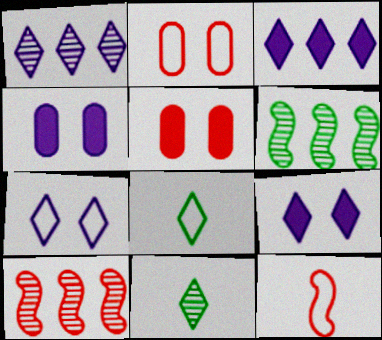[[4, 8, 10]]